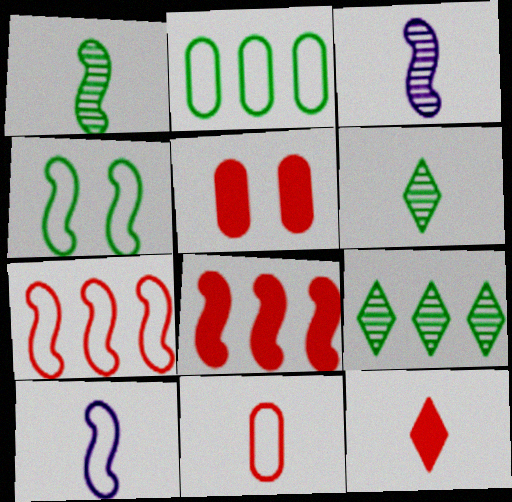[[3, 4, 8], 
[4, 7, 10], 
[5, 8, 12], 
[5, 9, 10]]